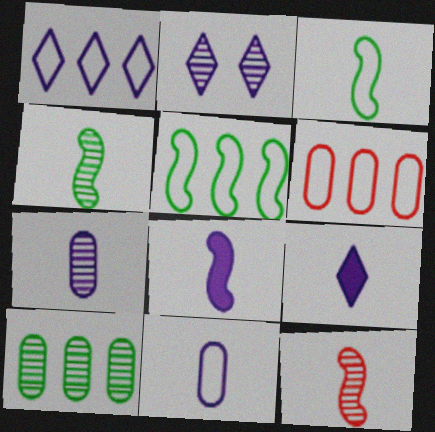[[1, 2, 9], 
[1, 5, 6], 
[2, 10, 12], 
[3, 8, 12]]